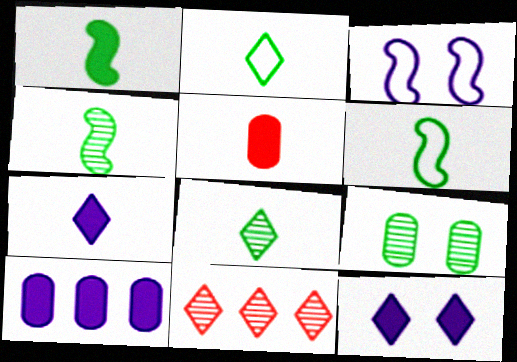[[1, 4, 6], 
[1, 5, 7], 
[2, 11, 12]]